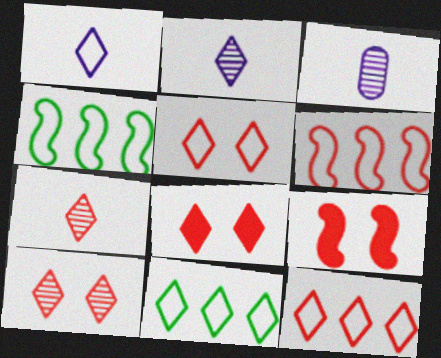[[1, 5, 11], 
[2, 8, 11], 
[3, 4, 8], 
[3, 9, 11], 
[5, 8, 10], 
[7, 8, 12]]